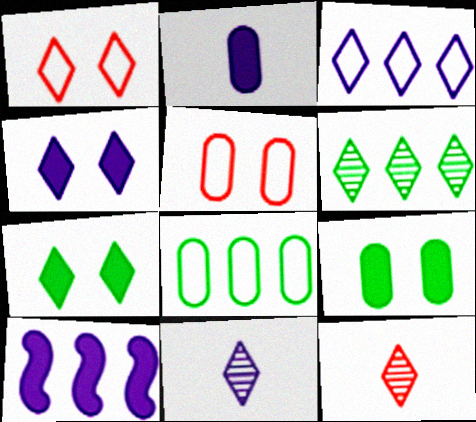[[2, 4, 10], 
[3, 4, 11], 
[3, 7, 12]]